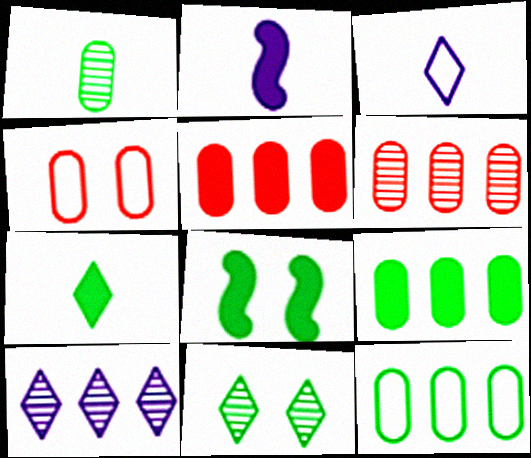[[3, 6, 8], 
[7, 8, 9]]